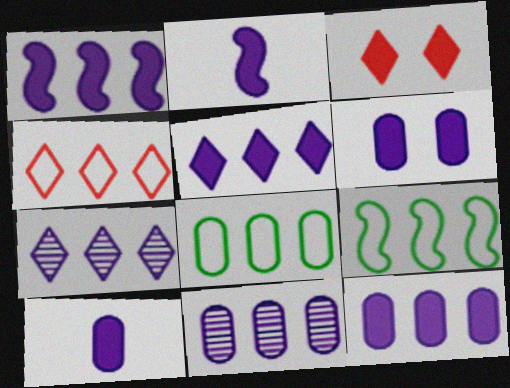[[1, 5, 12], 
[2, 5, 6], 
[6, 10, 12]]